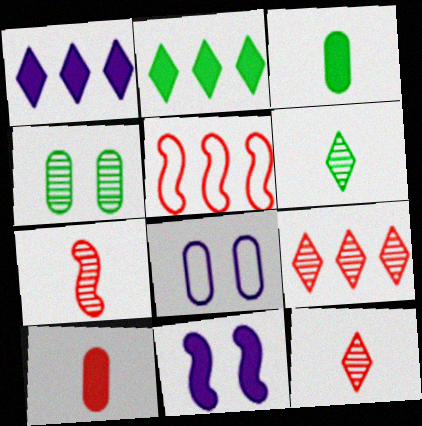[[2, 7, 8], 
[2, 10, 11]]